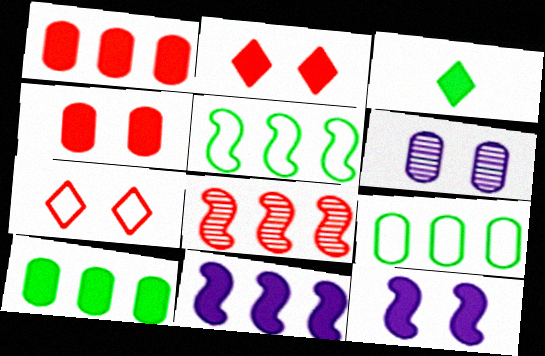[[1, 3, 12], 
[3, 4, 11], 
[5, 8, 11]]